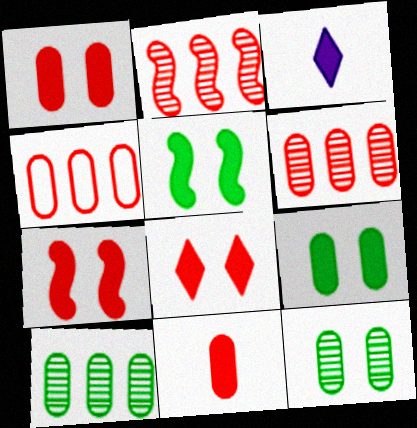[[1, 7, 8]]